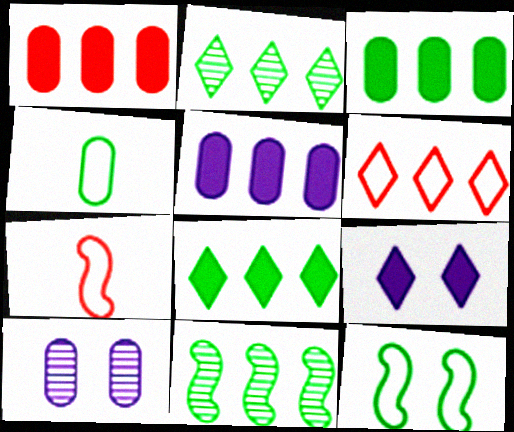[[1, 3, 5], 
[1, 4, 10], 
[5, 6, 11], 
[7, 8, 10]]